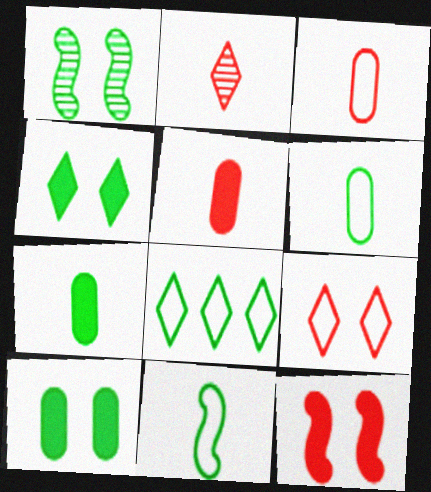[[1, 7, 8]]